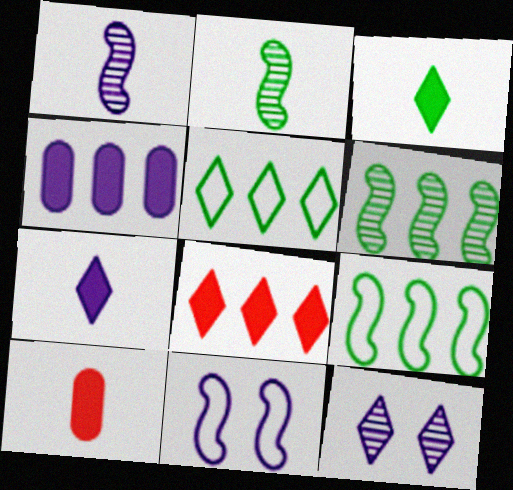[[9, 10, 12]]